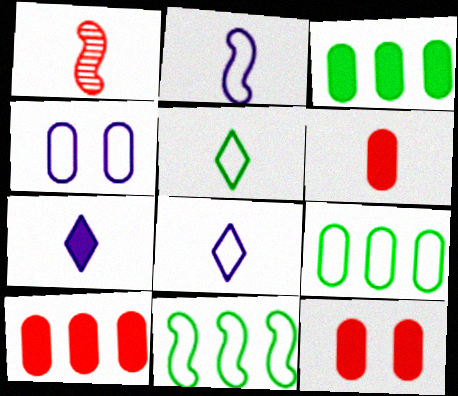[[6, 10, 12]]